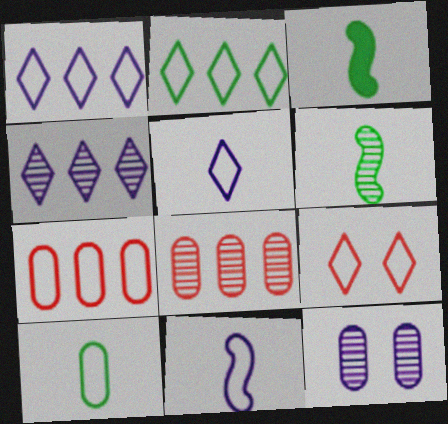[[2, 5, 9]]